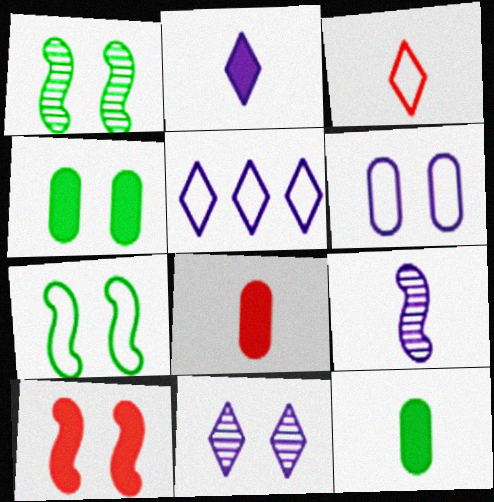[[1, 5, 8], 
[2, 5, 11], 
[3, 9, 12]]